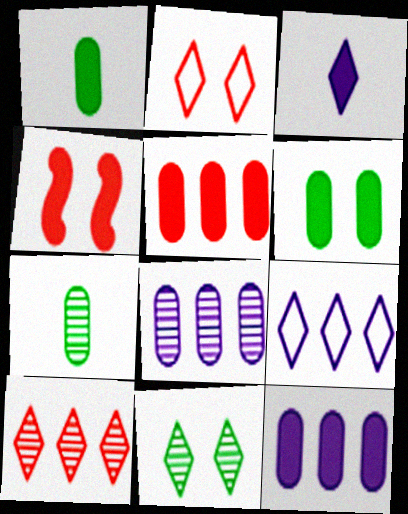[[4, 7, 9]]